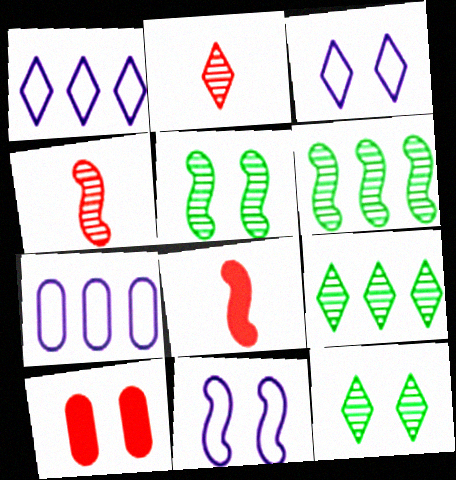[[3, 5, 10], 
[6, 8, 11], 
[7, 8, 12], 
[10, 11, 12]]